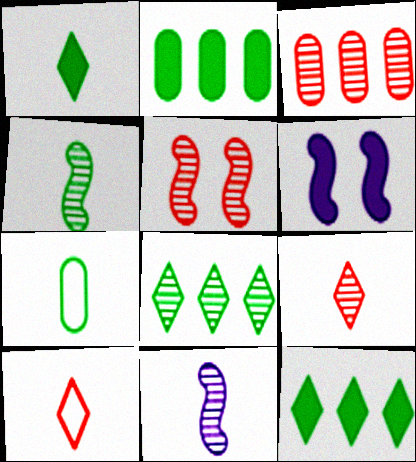[[1, 4, 7], 
[3, 5, 9]]